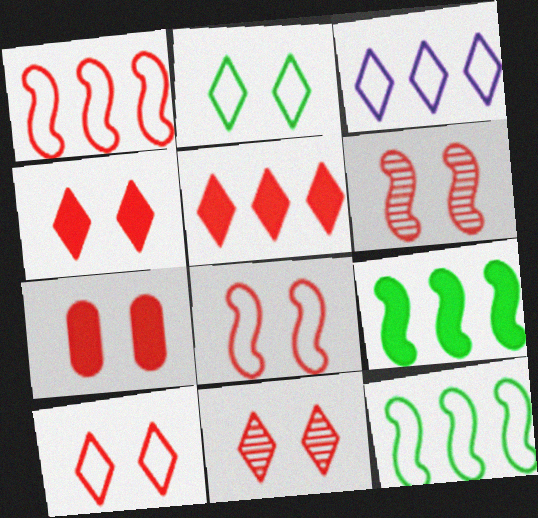[[4, 10, 11], 
[6, 7, 10], 
[7, 8, 11]]